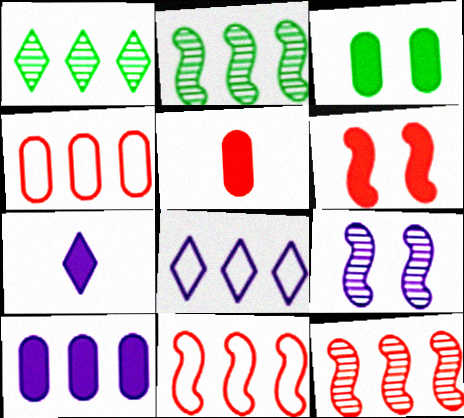[[1, 10, 11], 
[3, 5, 10]]